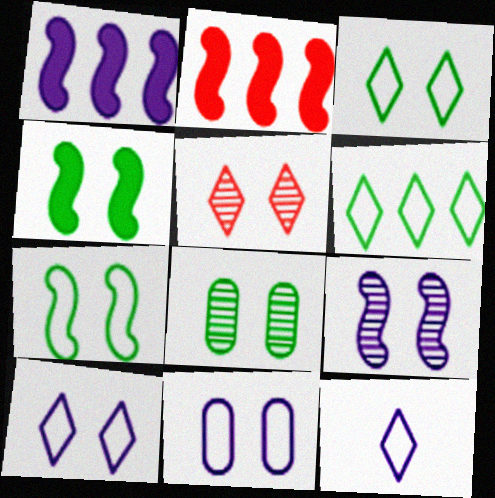[[2, 8, 12], 
[3, 4, 8], 
[4, 5, 11], 
[5, 8, 9]]